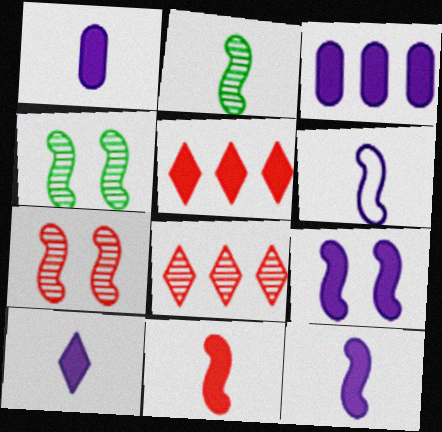[[1, 10, 12], 
[2, 6, 11], 
[3, 9, 10]]